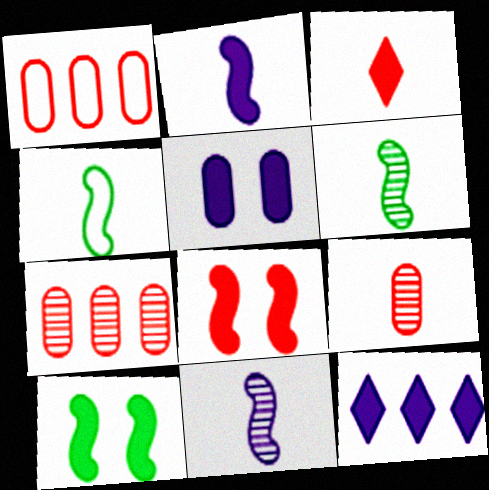[[2, 5, 12]]